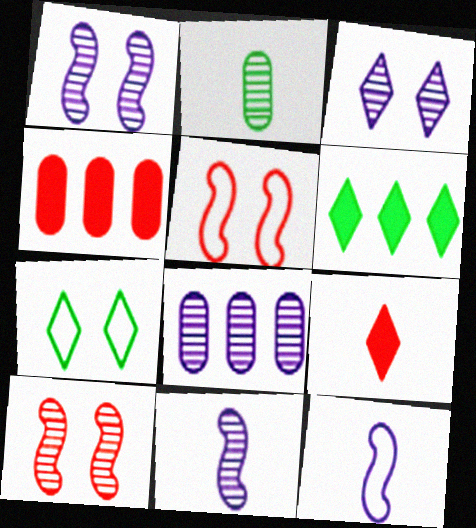[[2, 9, 12], 
[3, 8, 11], 
[4, 7, 11]]